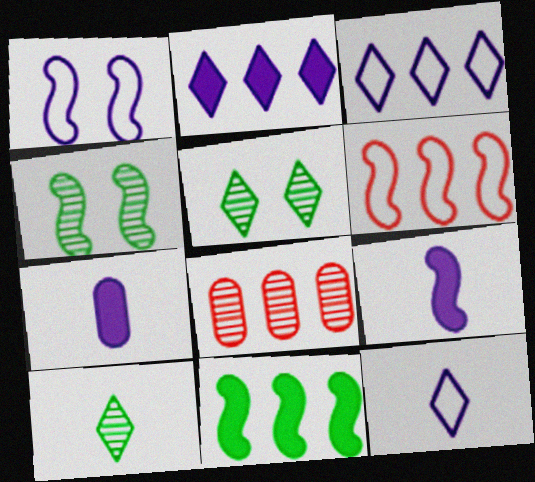[[3, 8, 11], 
[4, 6, 9], 
[5, 6, 7]]